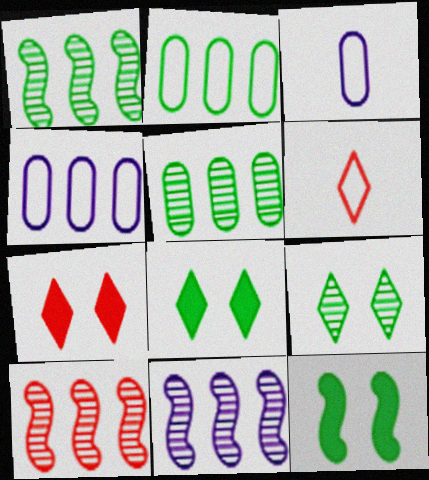[[1, 3, 7], 
[1, 10, 11], 
[3, 8, 10]]